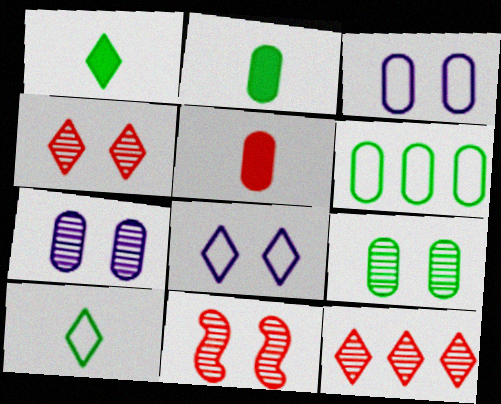[[1, 8, 12], 
[2, 6, 9], 
[5, 6, 7]]